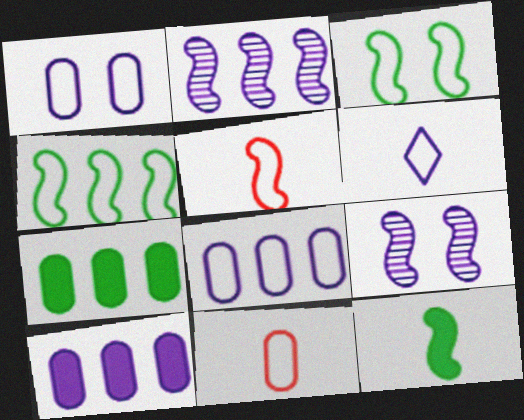[[6, 9, 10]]